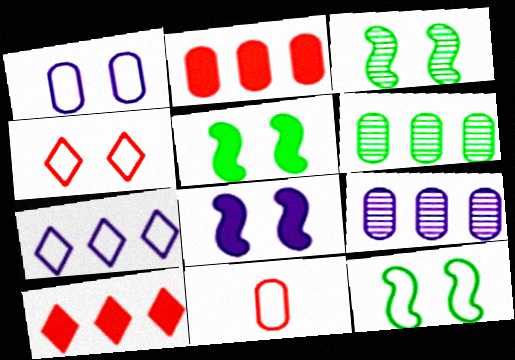[[1, 4, 12], 
[3, 5, 12], 
[7, 11, 12]]